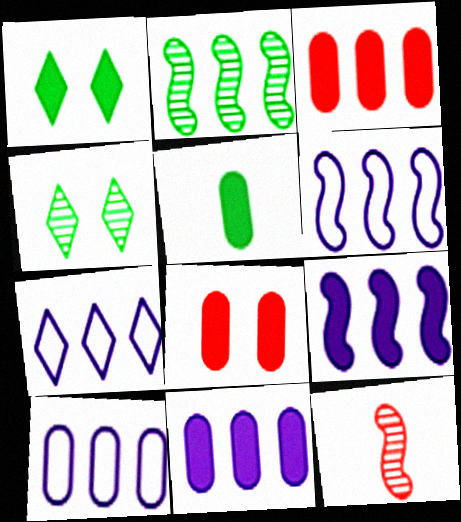[[1, 10, 12], 
[2, 3, 7], 
[5, 8, 11], 
[6, 7, 10]]